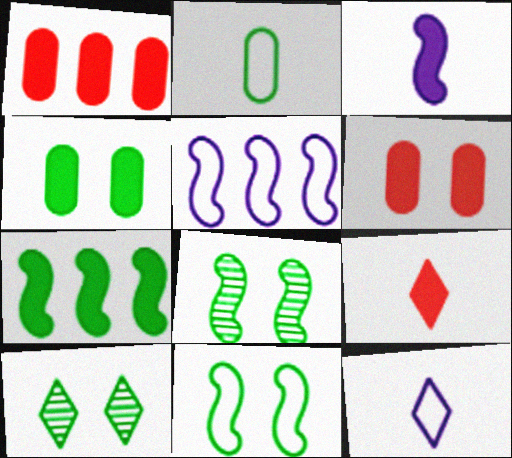[[1, 8, 12], 
[2, 7, 10], 
[4, 10, 11]]